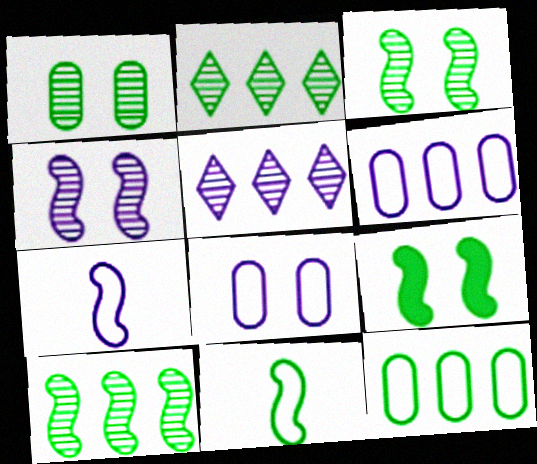[[9, 10, 11]]